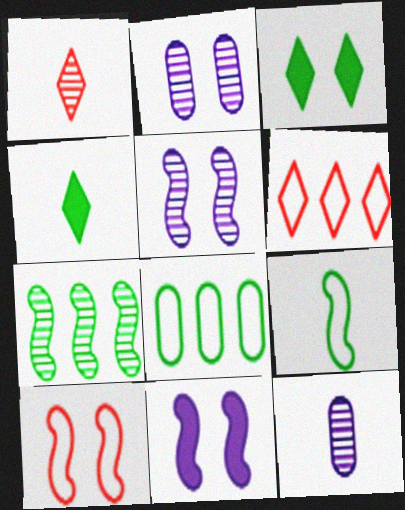[[1, 2, 7], 
[1, 8, 11], 
[2, 3, 10]]